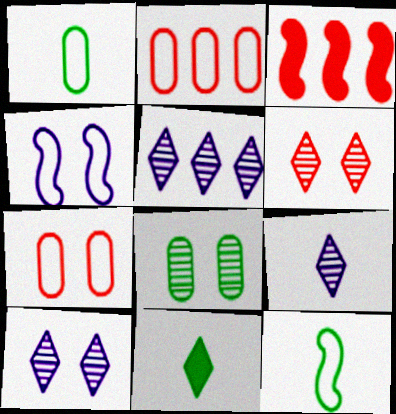[[1, 3, 10], 
[5, 9, 10]]